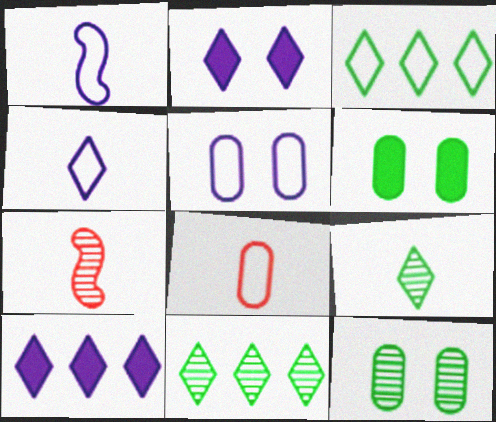[]